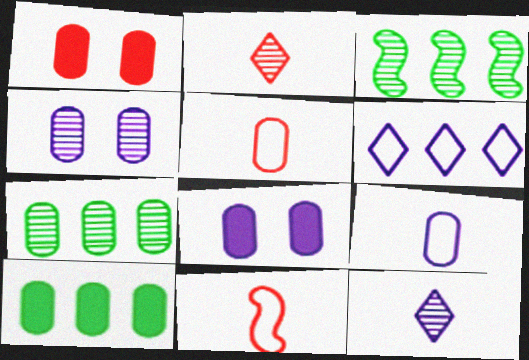[[1, 7, 9], 
[2, 3, 4], 
[4, 5, 10], 
[5, 7, 8]]